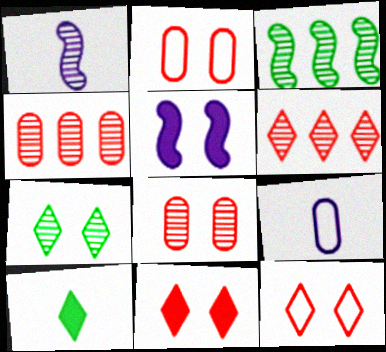[[1, 4, 7], 
[2, 5, 7], 
[3, 9, 11]]